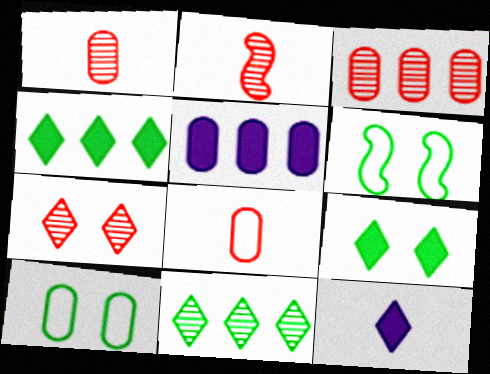[[1, 5, 10], 
[2, 3, 7], 
[3, 6, 12]]